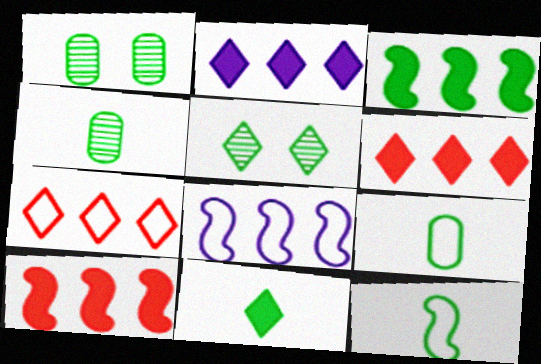[[3, 5, 9], 
[4, 11, 12]]